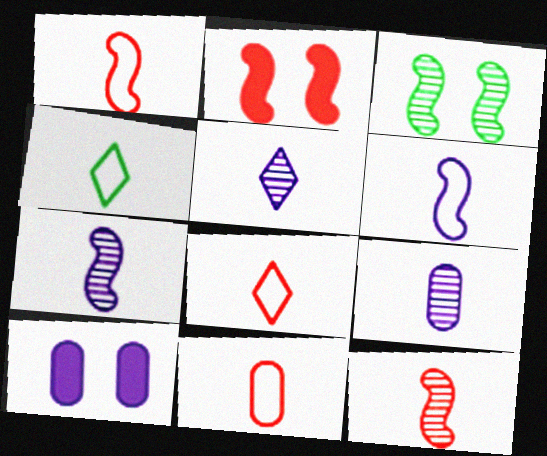[[1, 8, 11], 
[4, 6, 11], 
[5, 7, 9]]